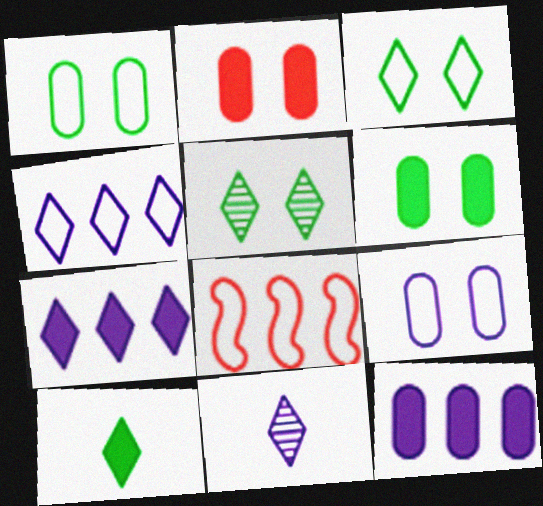[[6, 8, 11]]